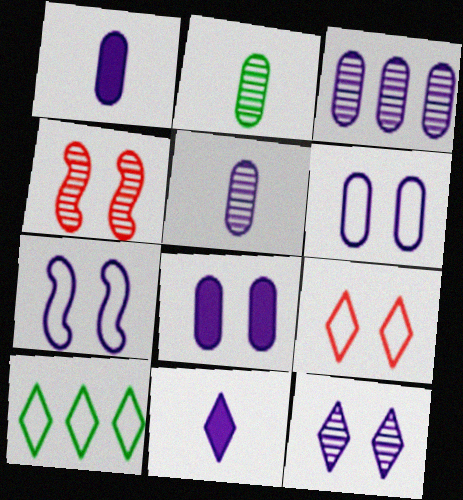[[1, 3, 6], 
[1, 4, 10], 
[3, 7, 11], 
[7, 8, 12]]